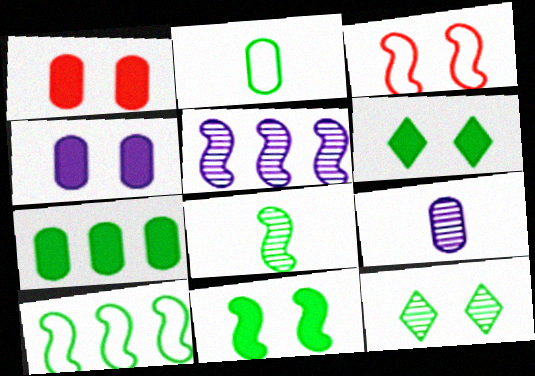[[3, 4, 12], 
[8, 10, 11]]